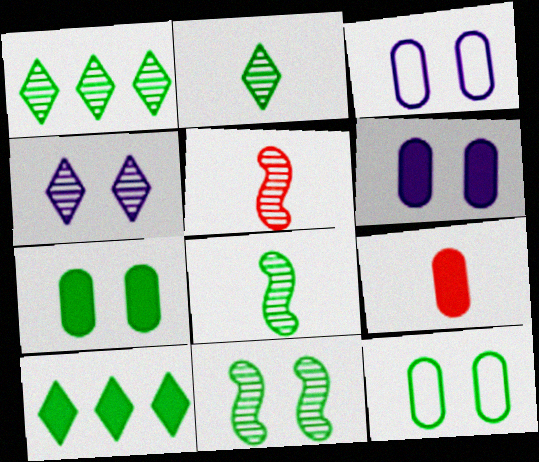[[3, 5, 10], 
[8, 10, 12]]